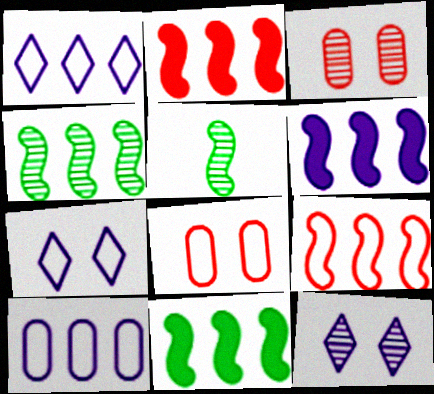[[2, 6, 11], 
[4, 6, 9]]